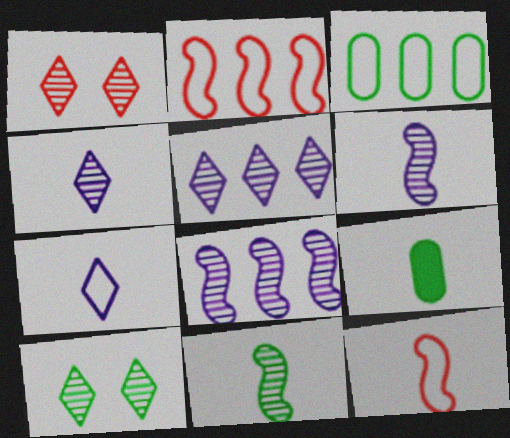[[4, 9, 12]]